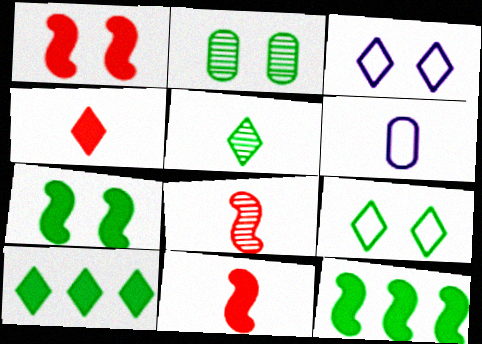[[1, 2, 3], 
[2, 7, 9], 
[5, 6, 11], 
[5, 9, 10]]